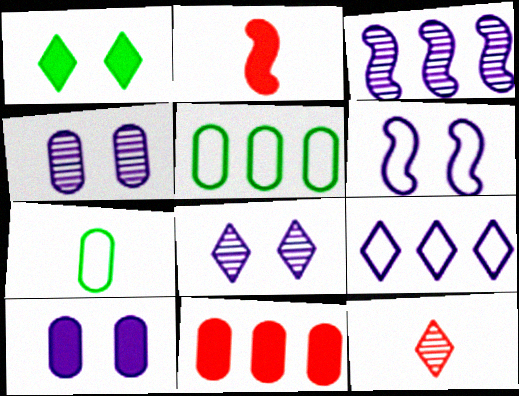[[1, 9, 12], 
[2, 5, 8], 
[4, 7, 11], 
[6, 8, 10]]